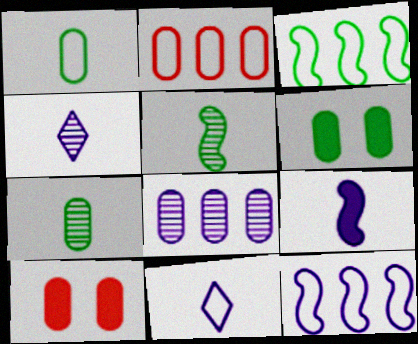[[1, 8, 10], 
[3, 4, 10]]